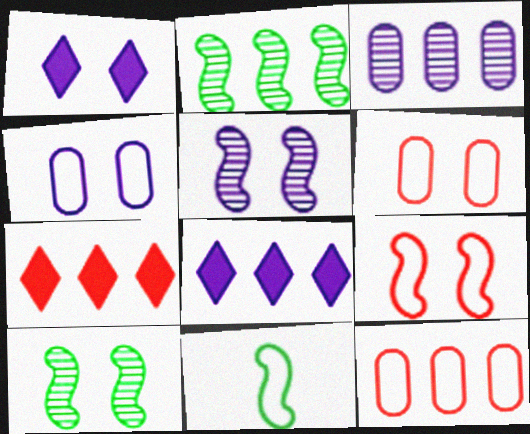[[1, 4, 5], 
[1, 6, 10], 
[2, 8, 12]]